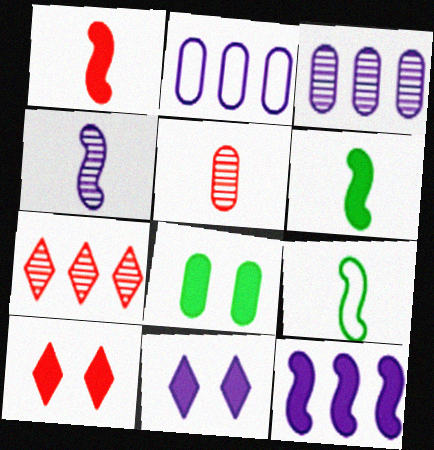[[1, 4, 9], 
[2, 4, 11], 
[2, 5, 8], 
[3, 9, 10]]